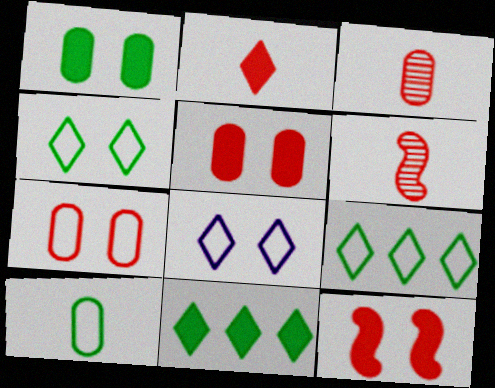[]